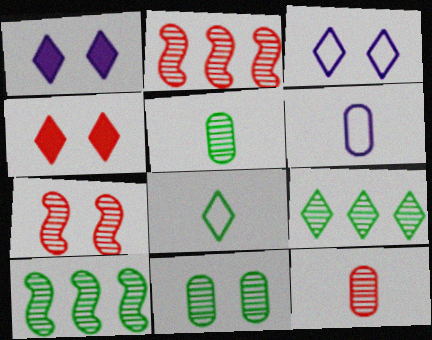[[4, 6, 10]]